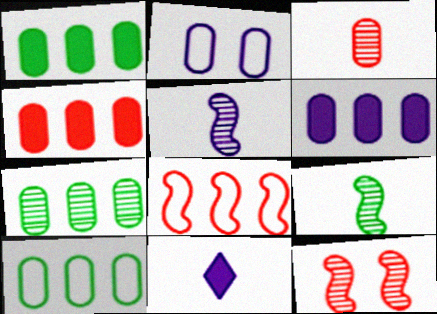[[1, 2, 3], 
[1, 4, 6], 
[1, 7, 10], 
[10, 11, 12]]